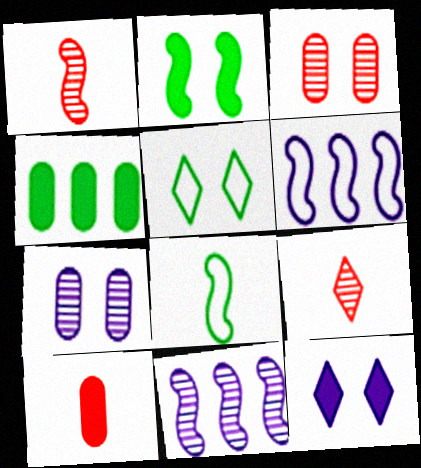[[1, 2, 6], 
[5, 10, 11]]